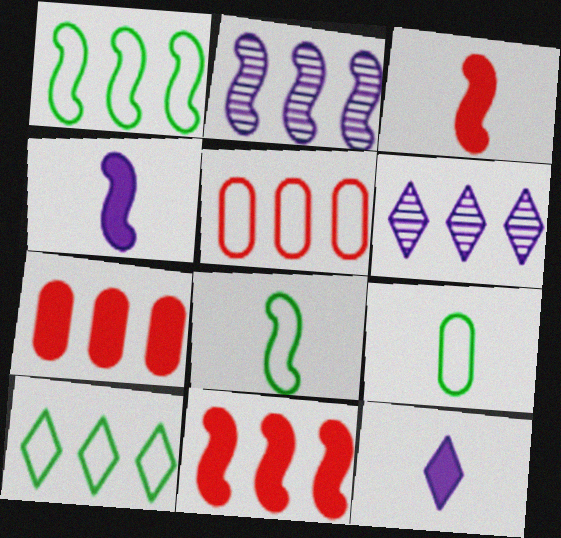[[1, 2, 11], 
[1, 6, 7], 
[2, 7, 10]]